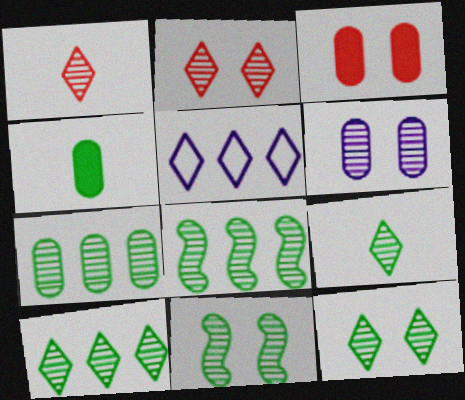[[1, 6, 8], 
[2, 6, 11], 
[7, 8, 10], 
[7, 9, 11], 
[9, 10, 12]]